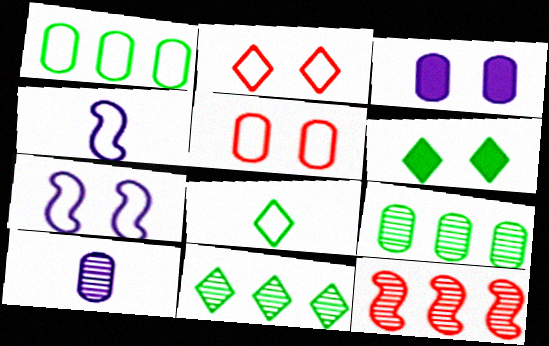[[1, 2, 4], 
[3, 8, 12], 
[6, 8, 11]]